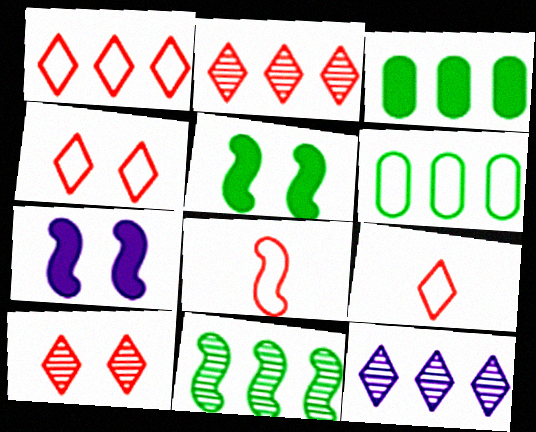[[1, 4, 9], 
[7, 8, 11]]